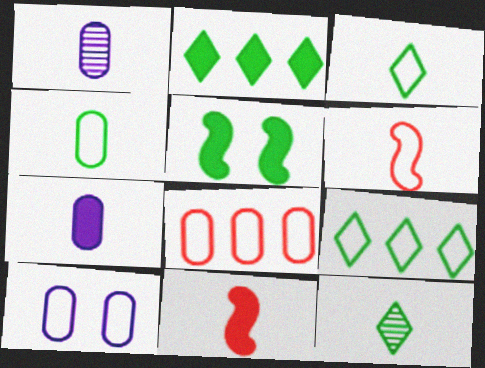[[1, 3, 11], 
[4, 8, 10], 
[6, 7, 12], 
[6, 9, 10]]